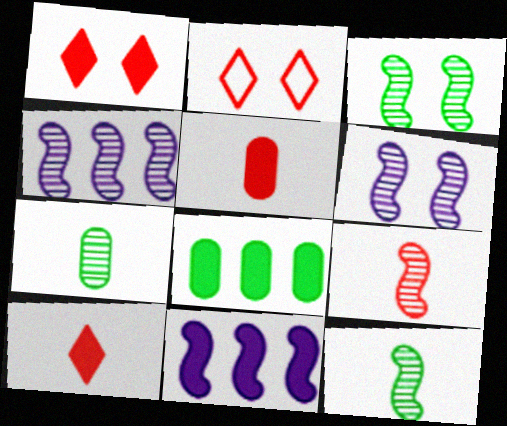[[2, 7, 11], 
[3, 4, 9]]